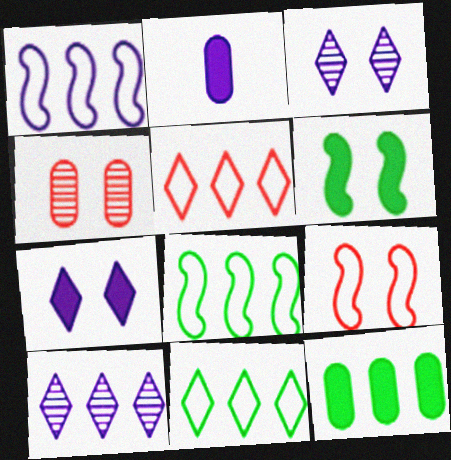[[1, 2, 3]]